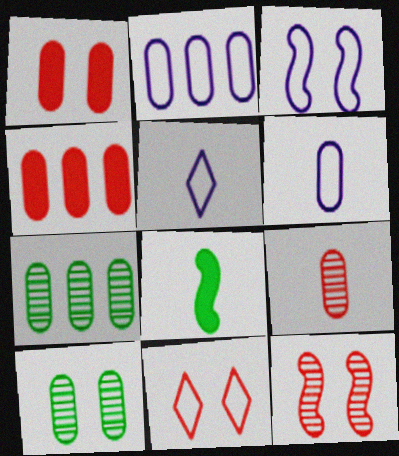[[1, 6, 7], 
[1, 11, 12], 
[2, 3, 5], 
[2, 4, 7], 
[4, 6, 10], 
[5, 8, 9]]